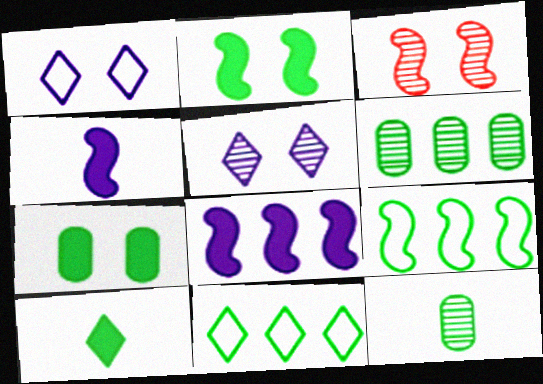[[1, 3, 7], 
[2, 11, 12], 
[3, 4, 9]]